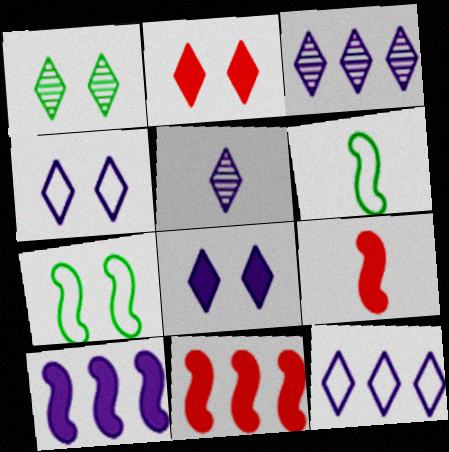[[1, 2, 4], 
[5, 8, 12]]